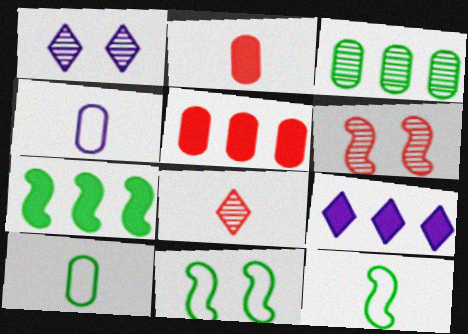[[1, 5, 12], 
[5, 7, 9], 
[6, 9, 10]]